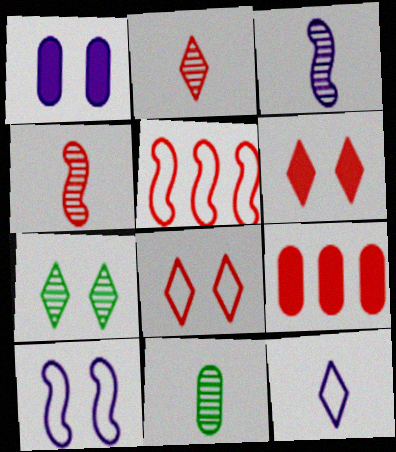[[2, 3, 11], 
[4, 8, 9]]